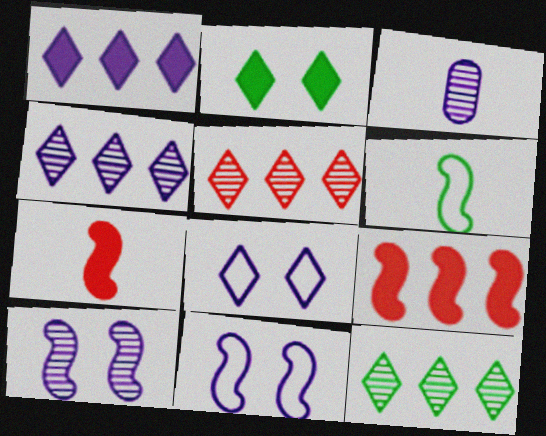[[1, 3, 11], 
[3, 4, 10], 
[4, 5, 12], 
[6, 9, 10]]